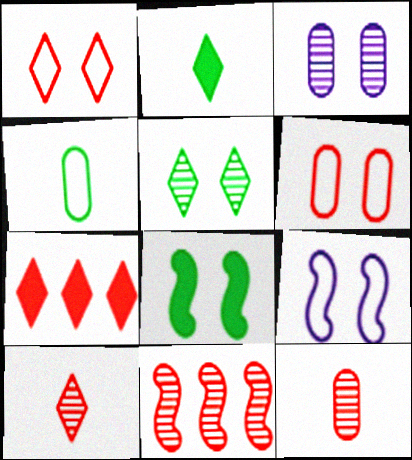[[1, 3, 8], 
[1, 7, 10]]